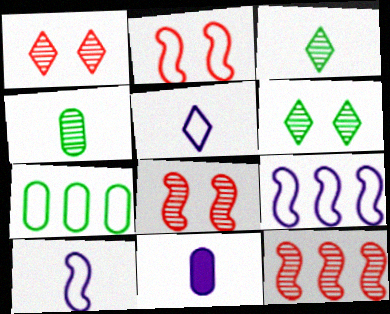[[2, 5, 7]]